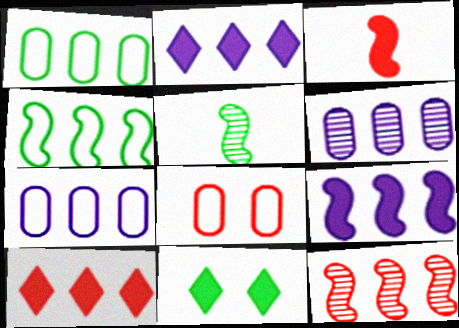[[1, 2, 12], 
[1, 5, 11], 
[2, 5, 8], 
[4, 6, 10], 
[4, 9, 12]]